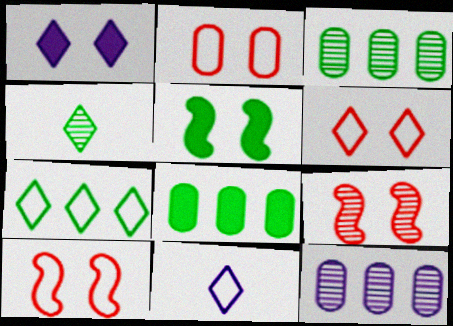[[2, 6, 10], 
[4, 9, 12], 
[6, 7, 11], 
[8, 9, 11]]